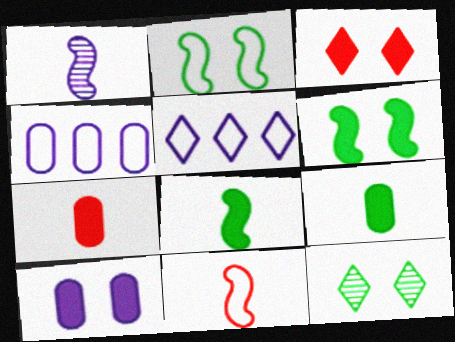[[1, 5, 10], 
[1, 8, 11], 
[3, 6, 10]]